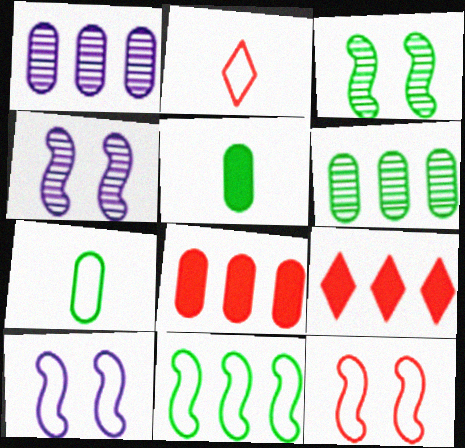[[1, 9, 11], 
[4, 7, 9]]